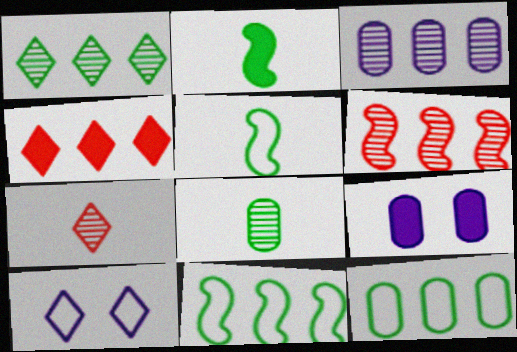[[1, 3, 6], 
[2, 4, 9], 
[3, 4, 11], 
[7, 9, 11]]